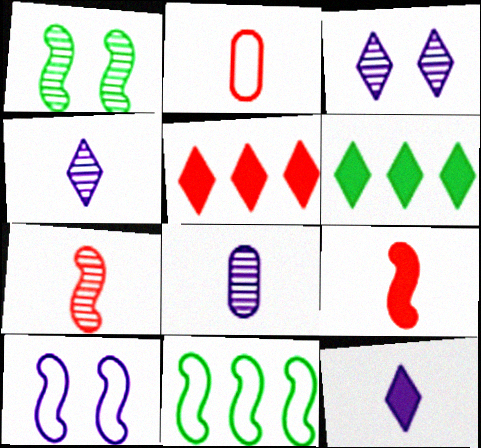[]